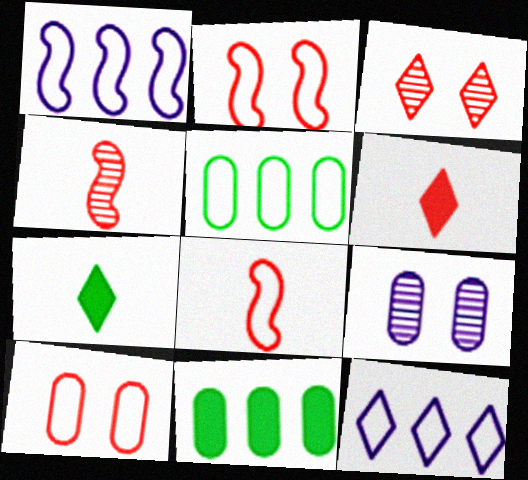[[3, 7, 12]]